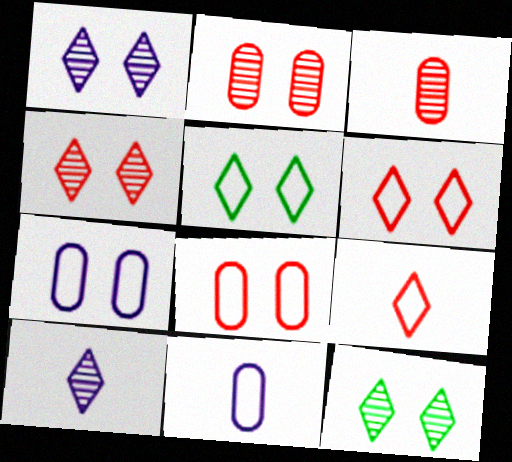[[1, 4, 12]]